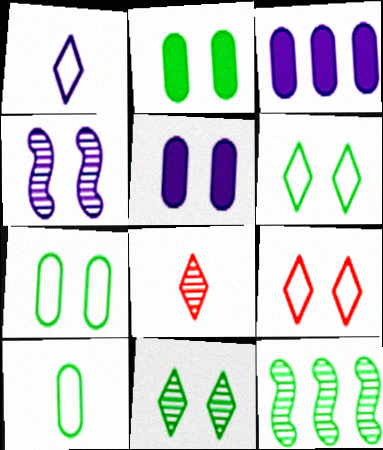[[1, 3, 4], 
[2, 4, 9]]